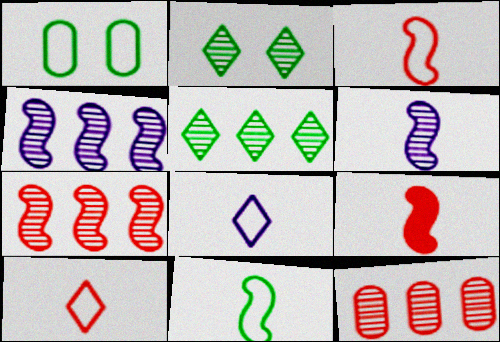[[2, 6, 12], 
[4, 5, 12], 
[6, 9, 11]]